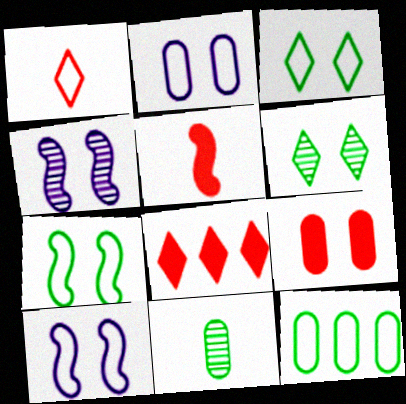[[1, 10, 12], 
[3, 4, 9], 
[5, 8, 9], 
[6, 9, 10], 
[8, 10, 11]]